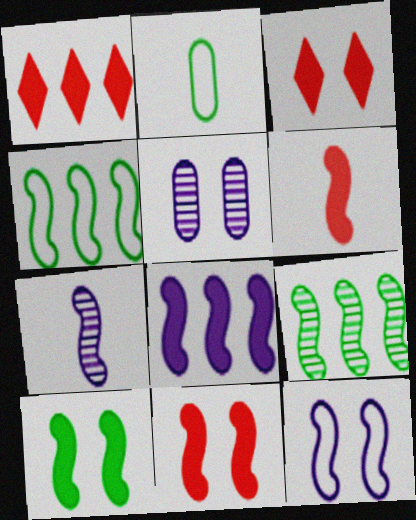[[4, 7, 11], 
[6, 8, 10], 
[6, 9, 12], 
[7, 8, 12]]